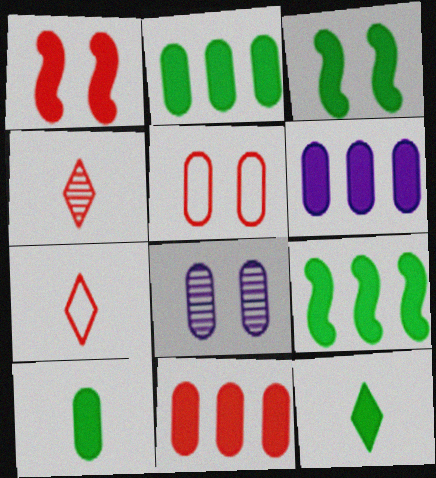[[1, 6, 12], 
[2, 3, 12], 
[2, 6, 11], 
[7, 8, 9]]